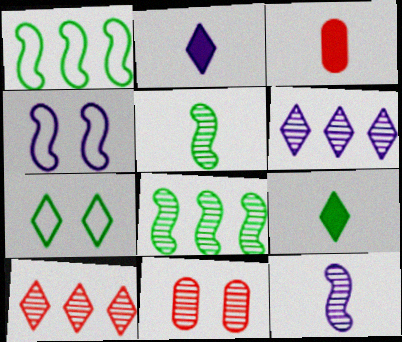[[1, 2, 11], 
[2, 7, 10], 
[5, 6, 11]]